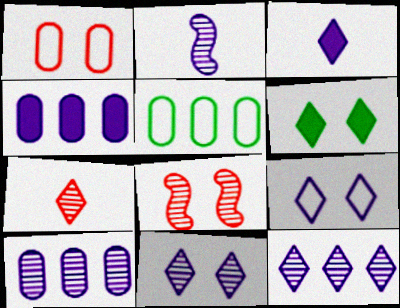[[2, 4, 9], 
[2, 10, 11], 
[3, 5, 8], 
[3, 9, 12]]